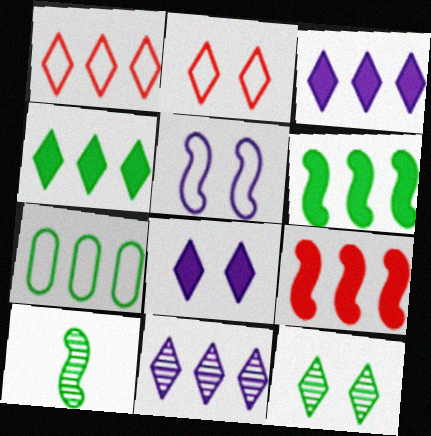[[1, 4, 11], 
[2, 8, 12], 
[5, 9, 10], 
[7, 9, 11]]